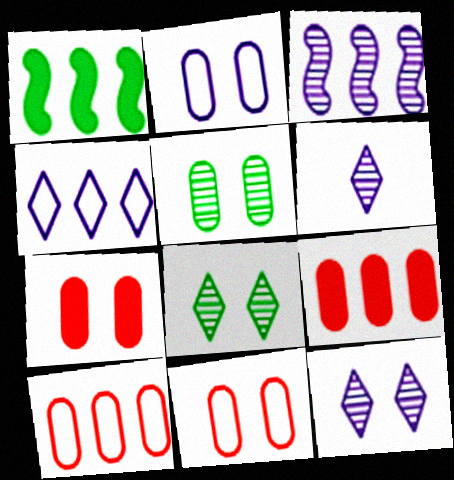[[1, 6, 11], 
[2, 5, 7]]